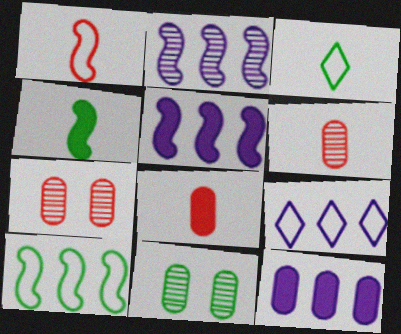[[2, 9, 12], 
[3, 5, 7], 
[4, 7, 9]]